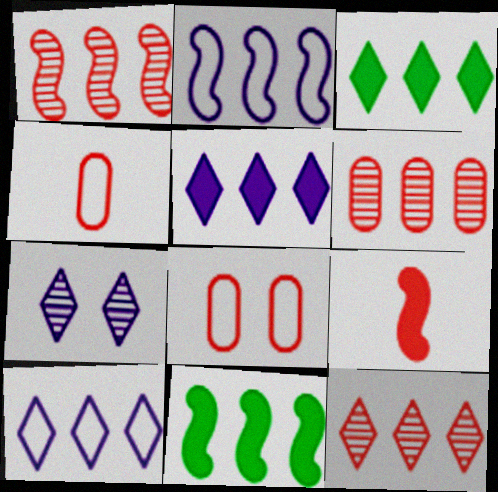[[1, 2, 11], 
[1, 6, 12], 
[2, 3, 6], 
[3, 10, 12], 
[4, 7, 11], 
[6, 10, 11], 
[8, 9, 12]]